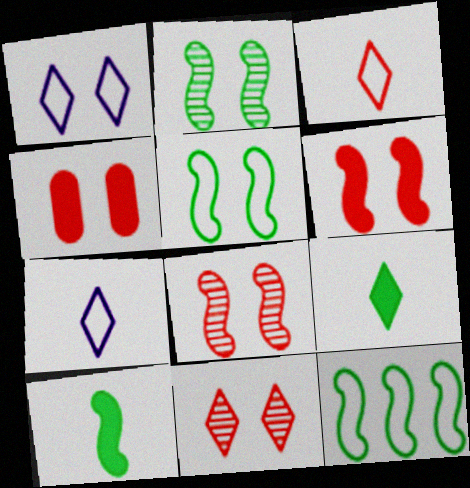[[1, 2, 4], 
[2, 10, 12]]